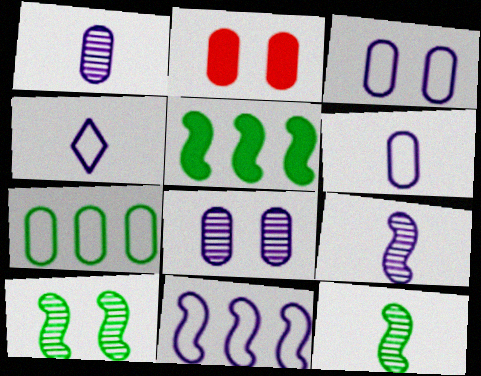[[1, 2, 7], 
[3, 4, 11]]